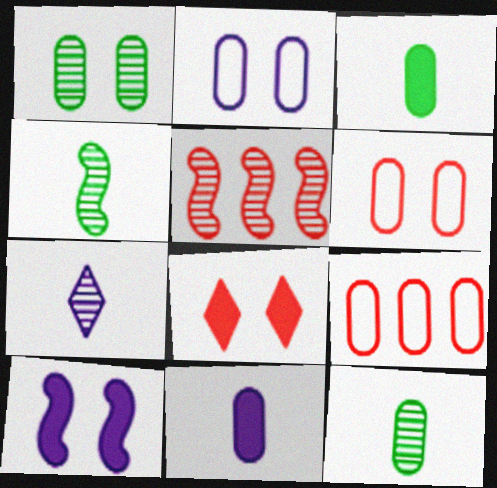[[1, 5, 7], 
[1, 9, 11]]